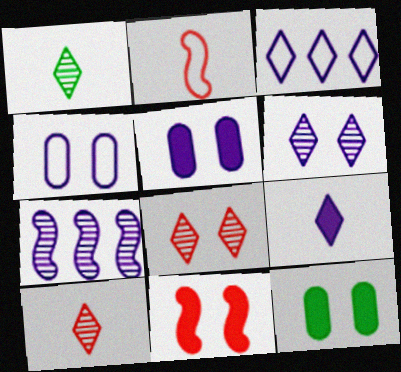[[3, 6, 9], 
[4, 7, 9]]